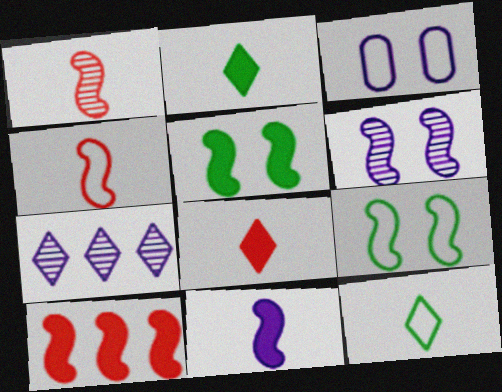[[3, 7, 11], 
[5, 10, 11]]